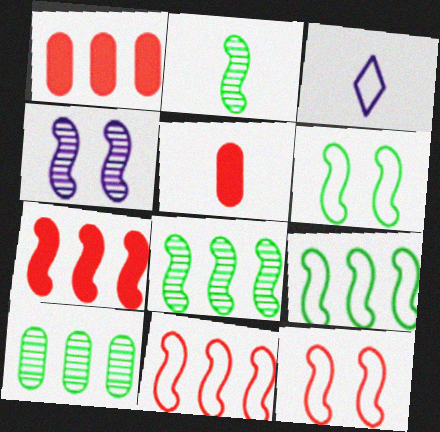[[2, 3, 5]]